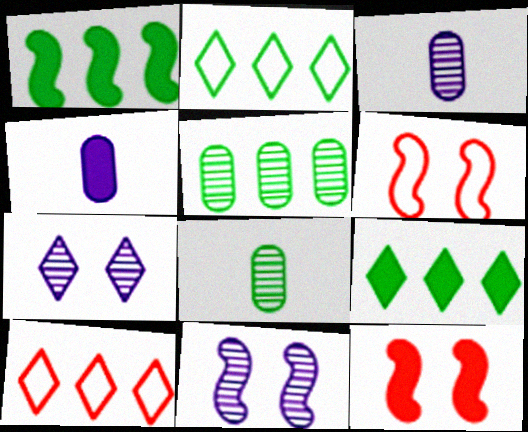[[1, 2, 5], 
[2, 3, 12], 
[3, 6, 9], 
[4, 9, 12]]